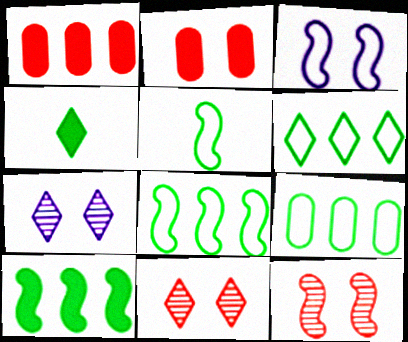[[1, 5, 7], 
[6, 8, 9]]